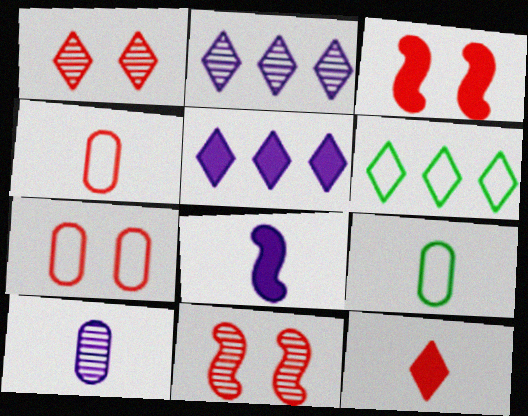[[1, 3, 7], 
[2, 3, 9], 
[3, 6, 10], 
[5, 9, 11]]